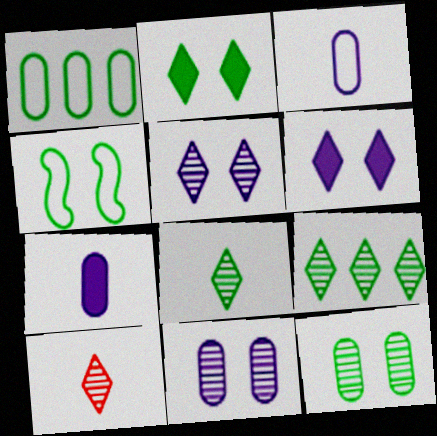[[2, 4, 12], 
[5, 9, 10]]